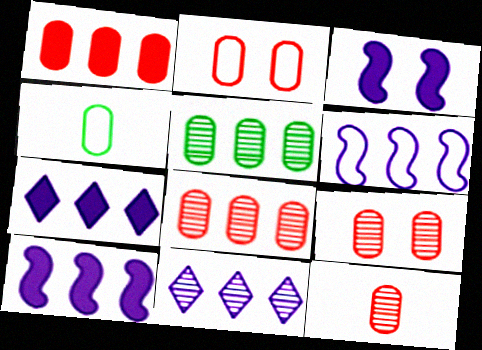[[1, 2, 12], 
[8, 9, 12]]